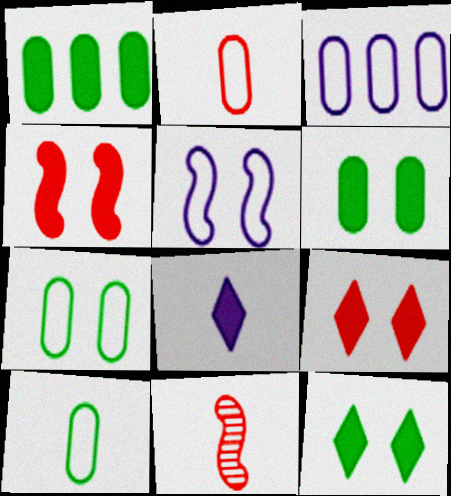[[1, 4, 8], 
[2, 3, 7], 
[3, 11, 12], 
[8, 10, 11]]